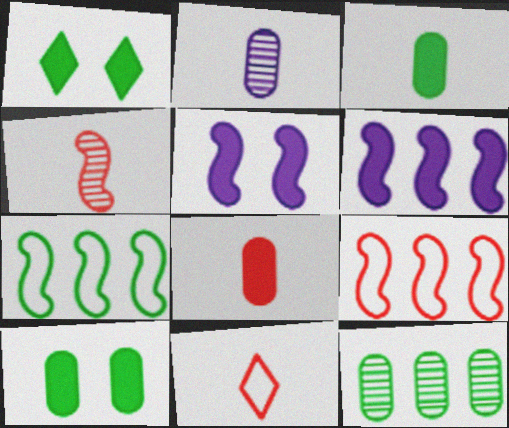[[1, 2, 9], 
[1, 6, 8], 
[4, 5, 7], 
[4, 8, 11], 
[5, 11, 12]]